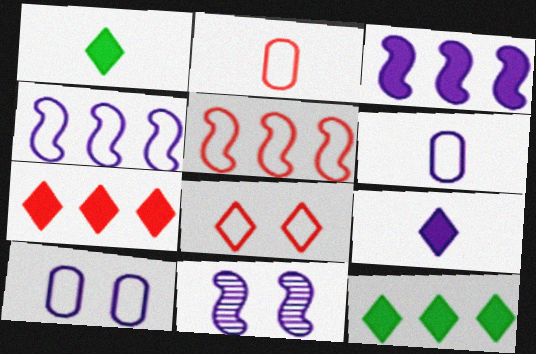[[2, 5, 8], 
[2, 11, 12]]